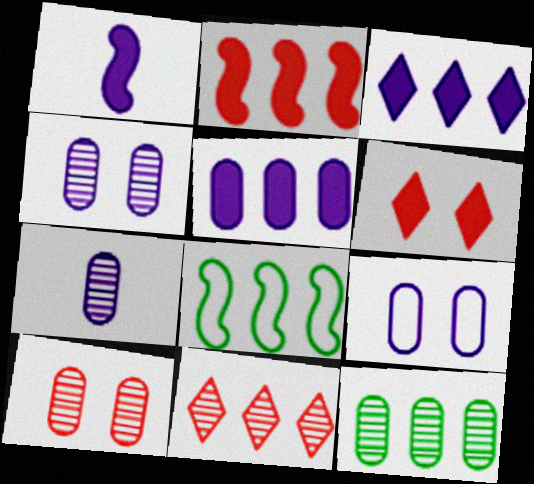[[5, 7, 9], 
[5, 8, 11], 
[6, 7, 8], 
[7, 10, 12]]